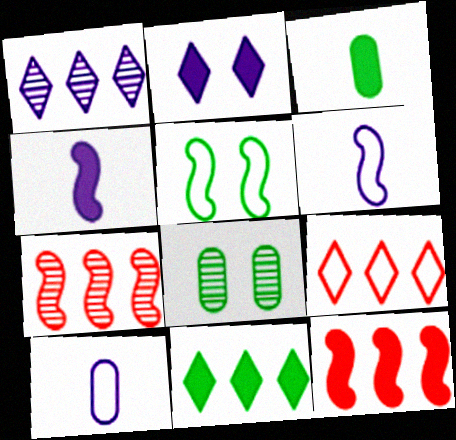[[1, 9, 11], 
[2, 3, 12], 
[4, 5, 7], 
[4, 8, 9], 
[5, 9, 10]]